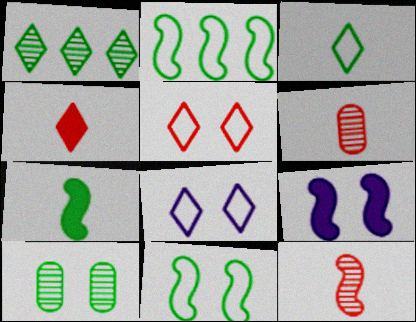[[1, 4, 8], 
[2, 9, 12], 
[5, 9, 10]]